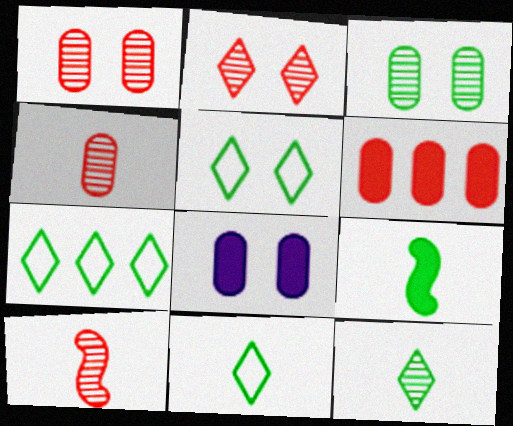[[3, 7, 9], 
[5, 7, 11], 
[7, 8, 10]]